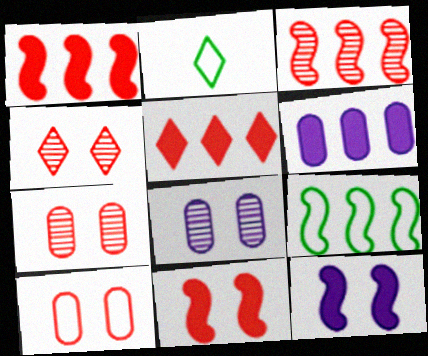[[1, 2, 8], 
[4, 10, 11]]